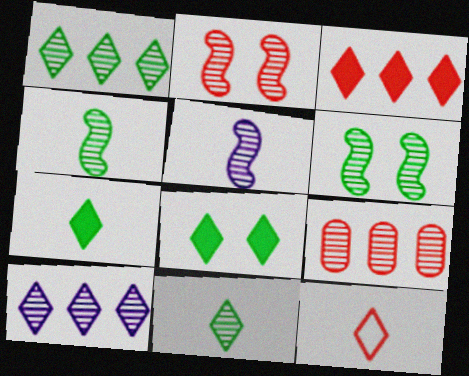[[8, 10, 12]]